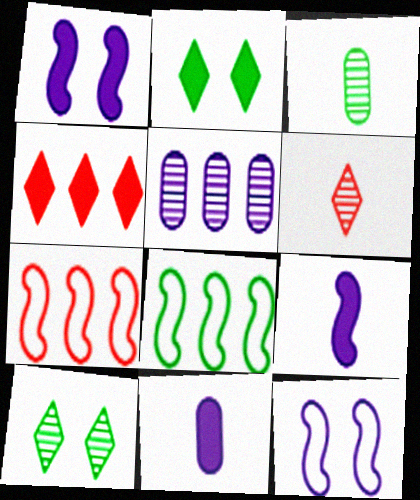[[2, 3, 8], 
[3, 4, 12], 
[4, 5, 8], 
[7, 10, 11]]